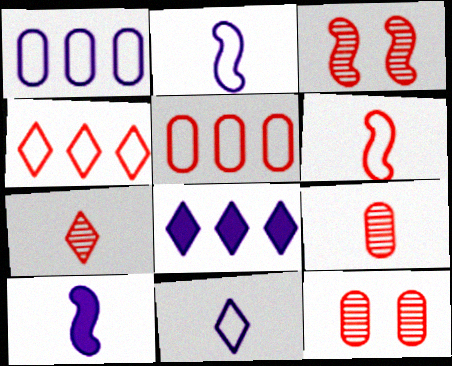[]